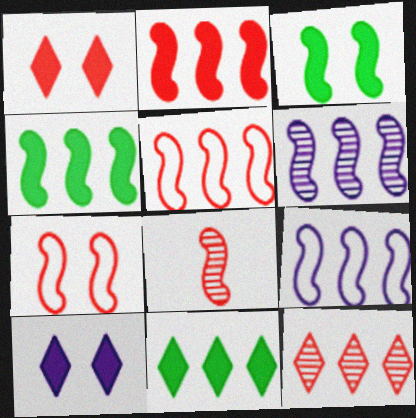[[2, 7, 8], 
[3, 8, 9], 
[4, 5, 6]]